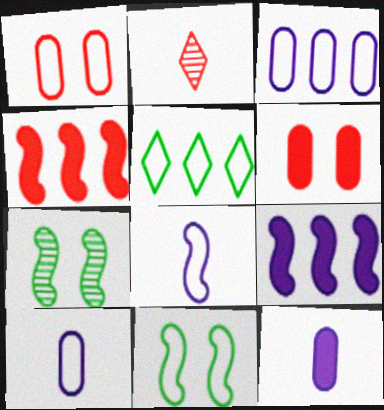[[1, 2, 4], 
[1, 5, 8], 
[4, 7, 8]]